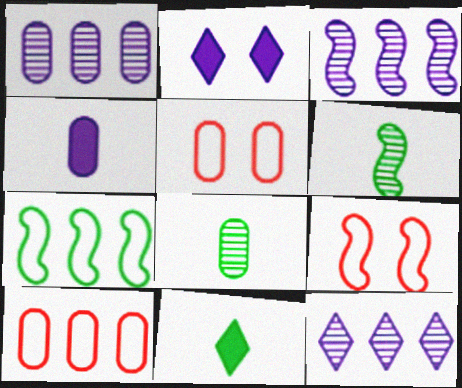[[1, 3, 12], 
[1, 9, 11], 
[2, 6, 10], 
[3, 5, 11]]